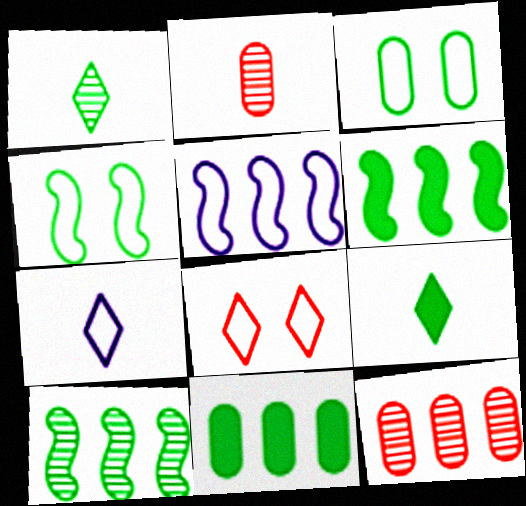[[1, 3, 6], 
[1, 4, 11], 
[3, 9, 10]]